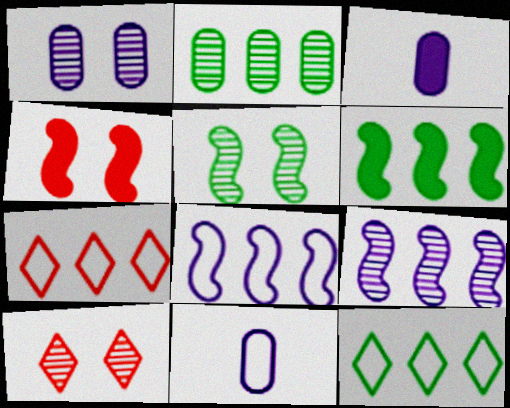[[1, 5, 10], 
[2, 6, 12], 
[3, 5, 7], 
[6, 10, 11]]